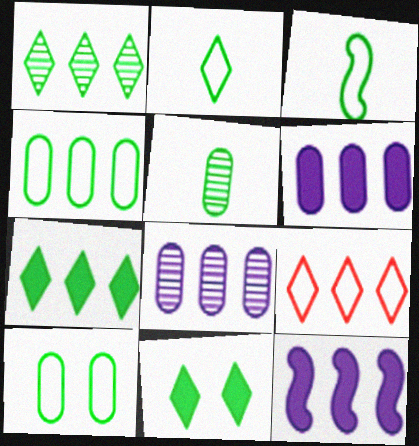[[1, 2, 11]]